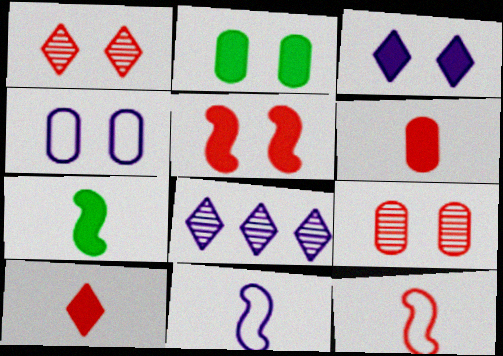[[2, 3, 5], 
[2, 4, 9], 
[2, 8, 12]]